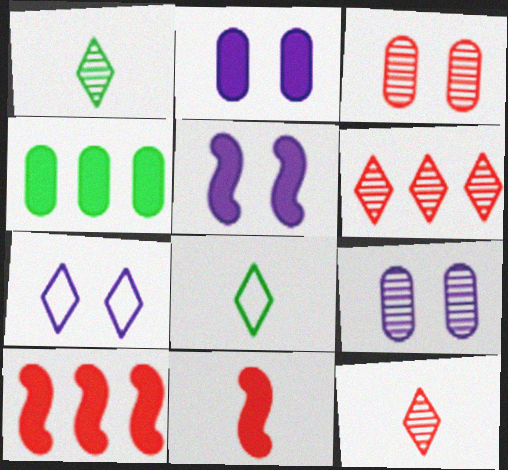[[5, 7, 9], 
[8, 9, 10]]